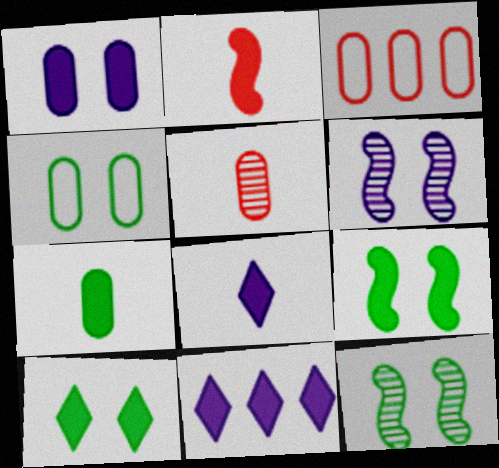[[2, 7, 8], 
[3, 8, 12], 
[4, 10, 12]]